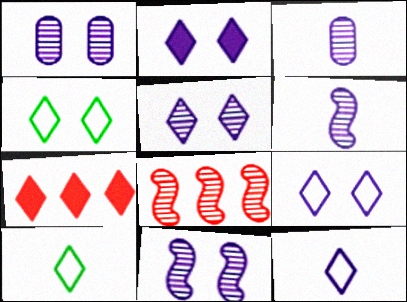[[1, 5, 11], 
[2, 5, 9], 
[5, 7, 10]]